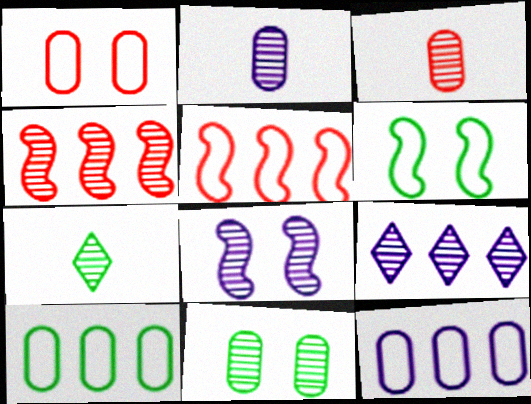[[2, 8, 9]]